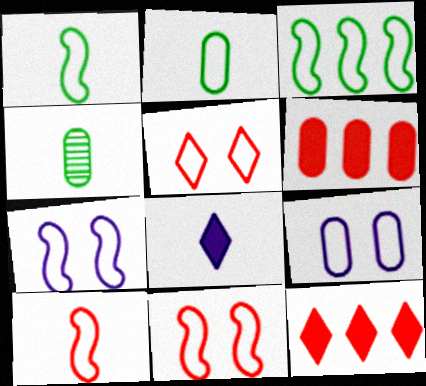[[3, 7, 10], 
[4, 6, 9], 
[4, 7, 12], 
[4, 8, 10]]